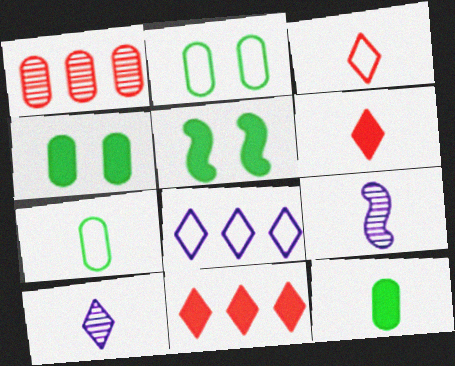[[2, 9, 11], 
[3, 9, 12], 
[6, 7, 9]]